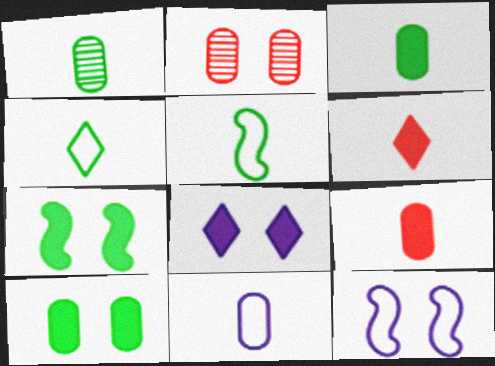[[1, 9, 11]]